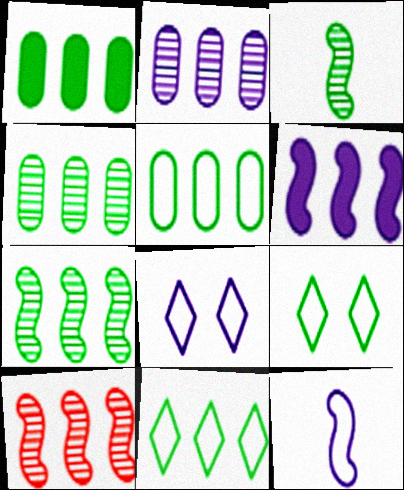[[1, 3, 9], 
[1, 4, 5], 
[1, 7, 11]]